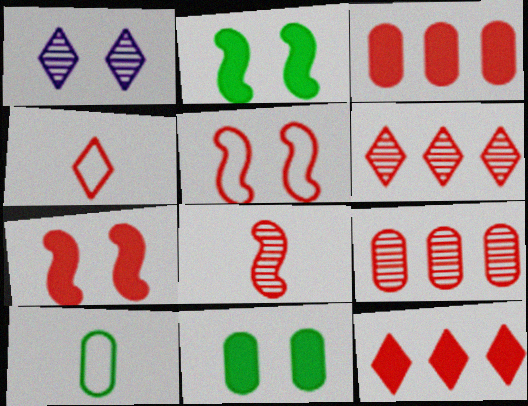[[1, 5, 11], 
[4, 7, 9]]